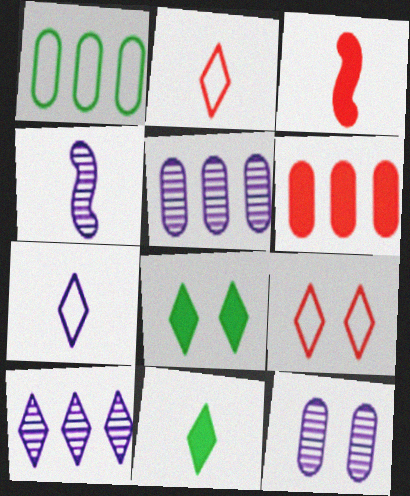[[1, 5, 6], 
[2, 8, 10], 
[4, 10, 12], 
[9, 10, 11]]